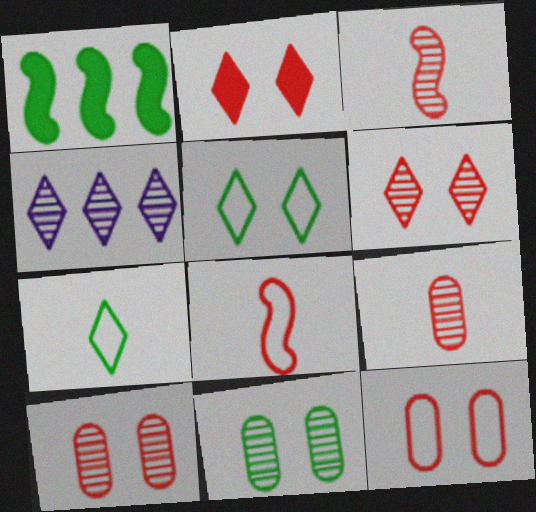[[1, 7, 11], 
[2, 4, 7], 
[3, 4, 11]]